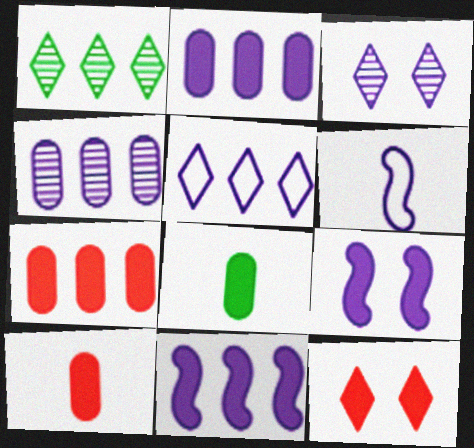[[2, 3, 6], 
[4, 5, 11], 
[8, 11, 12]]